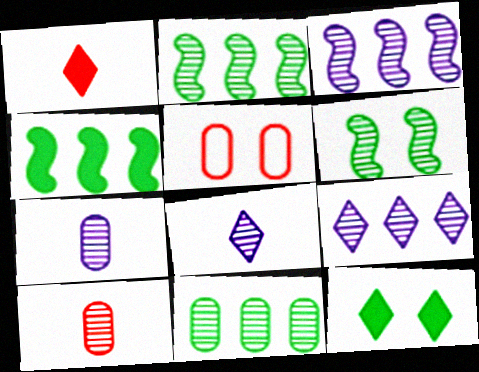[[4, 5, 8], 
[6, 9, 10]]